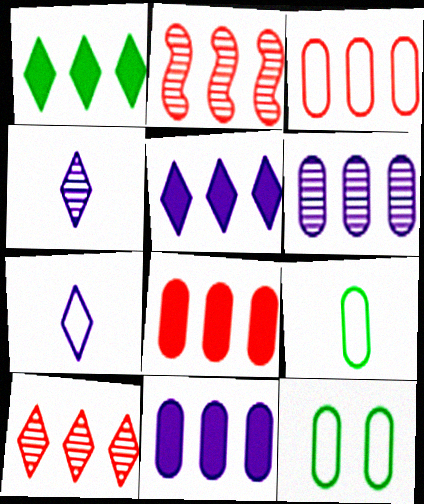[]